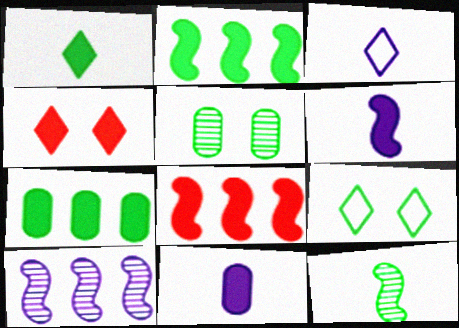[[2, 4, 11], 
[3, 5, 8], 
[4, 6, 7], 
[7, 9, 12]]